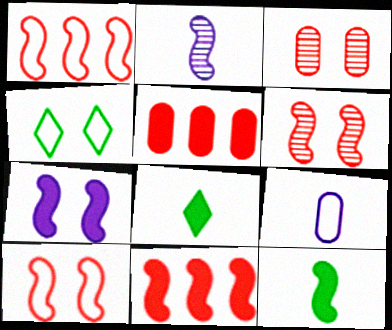[[1, 4, 9], 
[2, 4, 5], 
[3, 4, 7], 
[5, 7, 8], 
[7, 11, 12]]